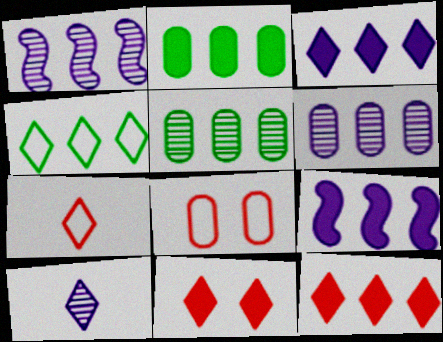[[2, 9, 12], 
[4, 10, 11]]